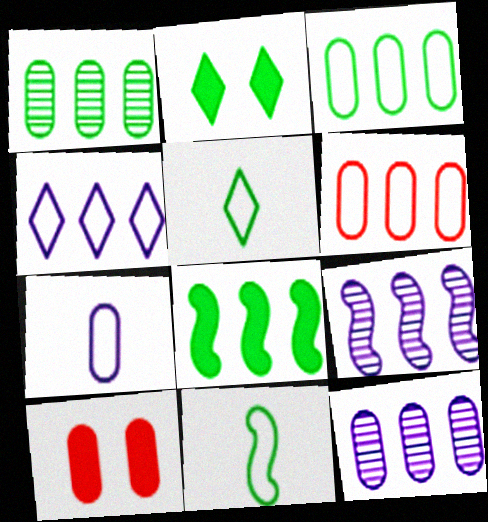[[1, 2, 11], 
[1, 7, 10], 
[5, 9, 10]]